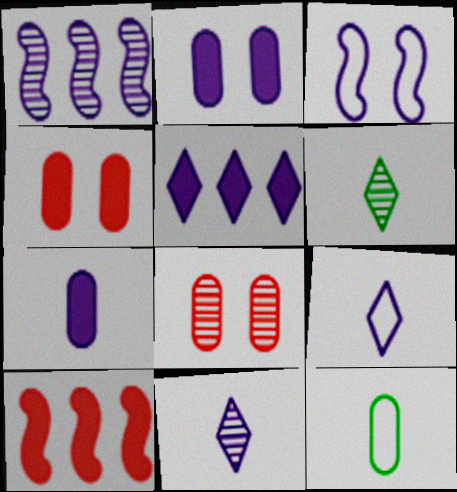[[1, 2, 9], 
[1, 6, 8]]